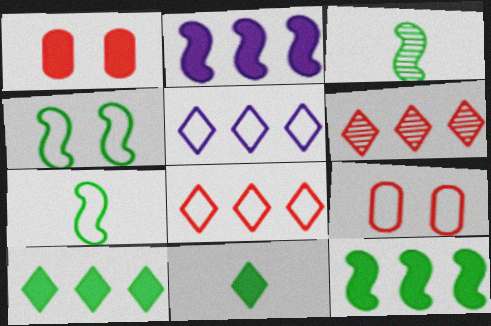[[1, 2, 11], 
[1, 3, 5], 
[3, 4, 12], 
[5, 6, 10], 
[5, 7, 9]]